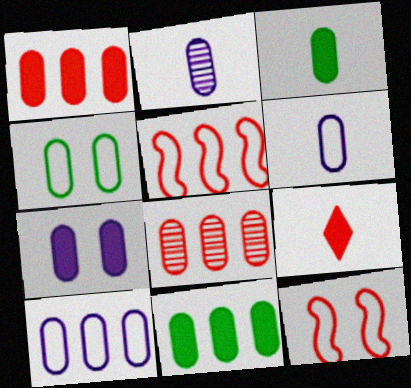[[1, 2, 4], 
[1, 3, 7], 
[2, 7, 10], 
[8, 9, 12], 
[8, 10, 11]]